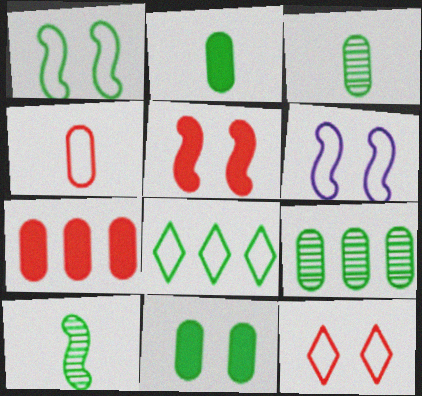[[4, 6, 8], 
[8, 10, 11]]